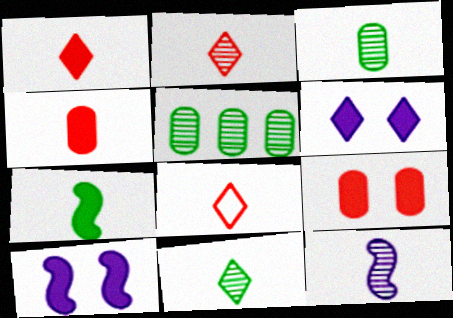[[1, 2, 8], 
[2, 3, 12], 
[5, 8, 10]]